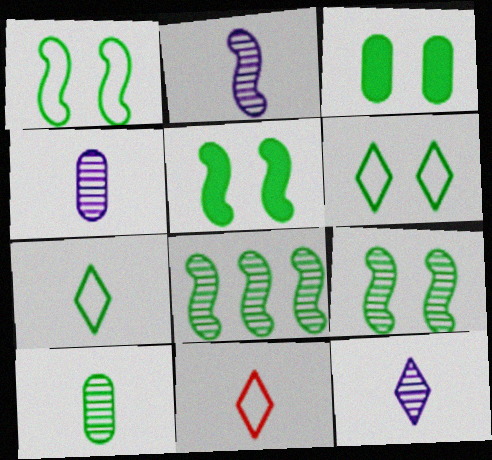[[1, 5, 9], 
[2, 4, 12], 
[3, 6, 9], 
[3, 7, 8]]